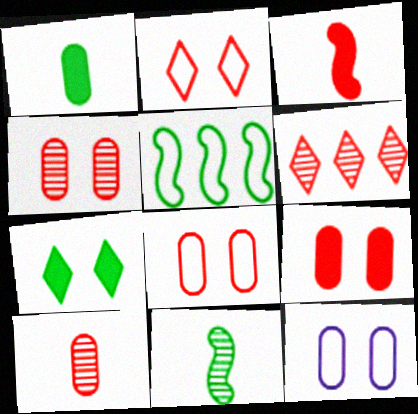[[3, 6, 8], 
[4, 8, 9]]